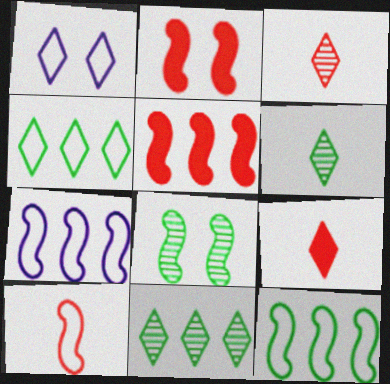[[1, 9, 11]]